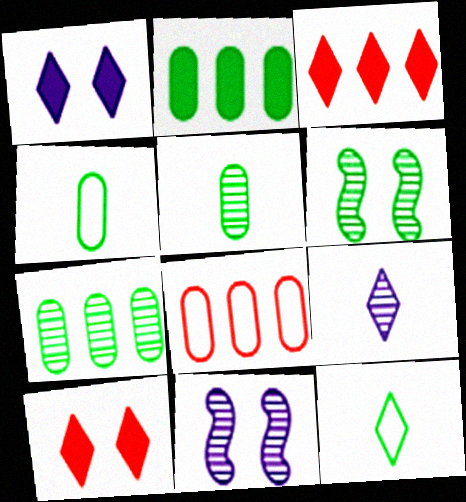[[2, 6, 12], 
[3, 4, 11]]